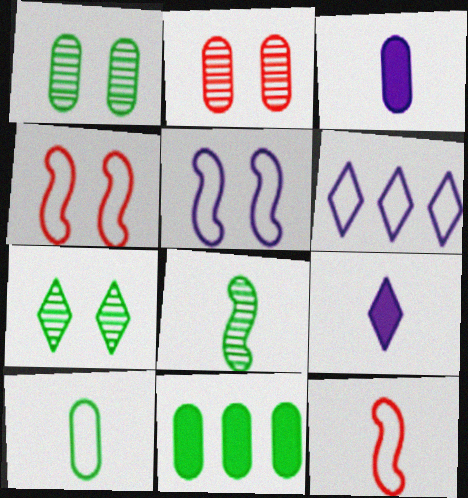[[1, 10, 11], 
[4, 6, 10]]